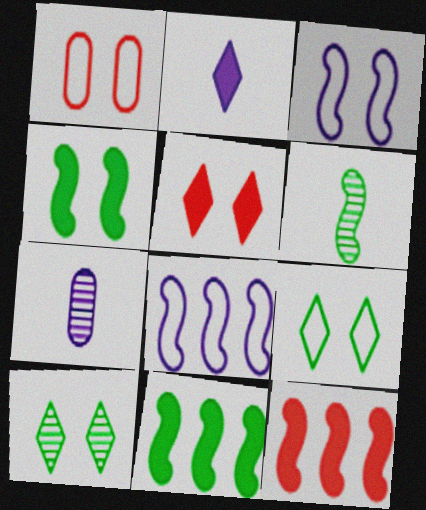[[1, 3, 9], 
[3, 6, 12], 
[7, 9, 12]]